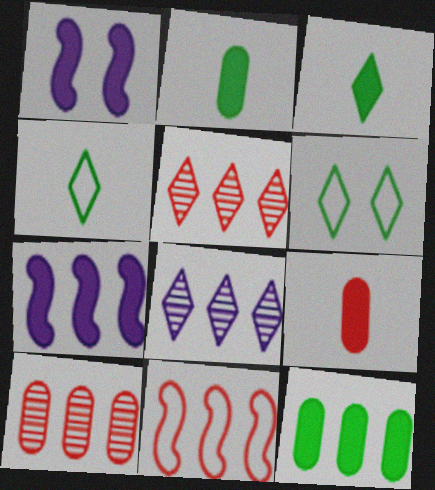[[1, 4, 10], 
[8, 11, 12]]